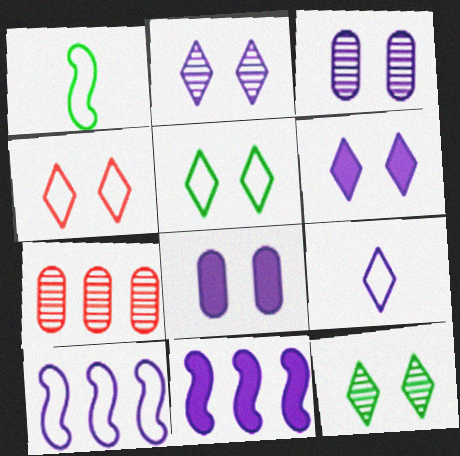[[1, 6, 7], 
[3, 9, 11], 
[4, 6, 12]]